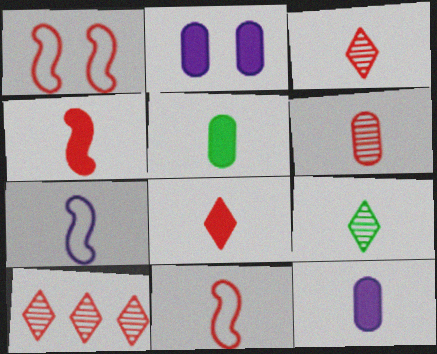[[3, 5, 7], 
[6, 8, 11], 
[9, 11, 12]]